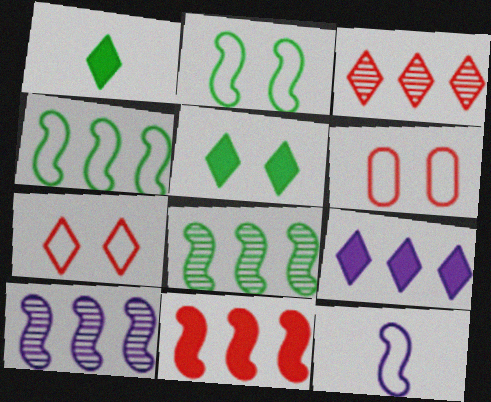[[1, 6, 10], 
[4, 10, 11]]